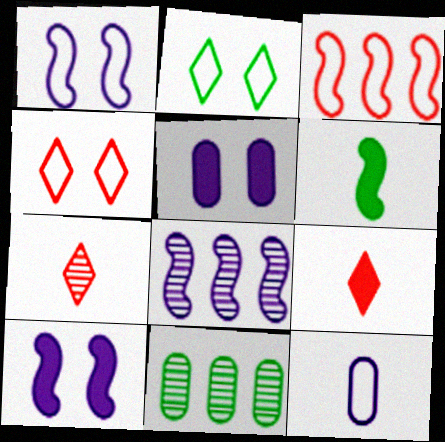[[1, 9, 11], 
[2, 3, 12], 
[2, 6, 11], 
[6, 7, 12]]